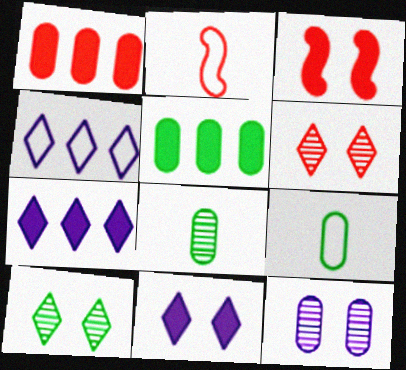[[1, 2, 6], 
[1, 9, 12], 
[3, 4, 8]]